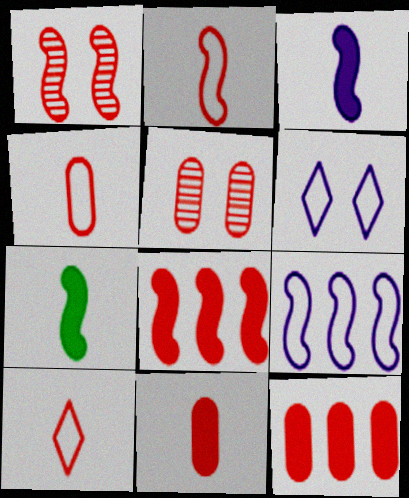[[1, 2, 8], 
[1, 7, 9], 
[1, 10, 12], 
[2, 4, 10], 
[4, 5, 12], 
[5, 8, 10]]